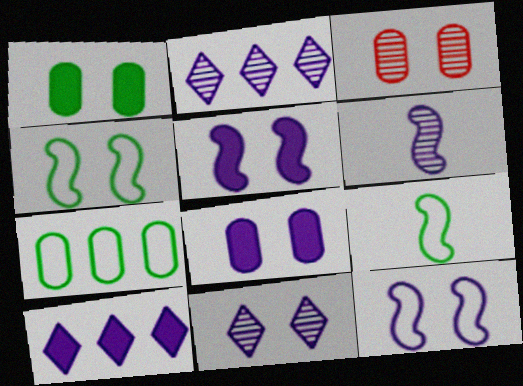[[3, 9, 10], 
[8, 11, 12]]